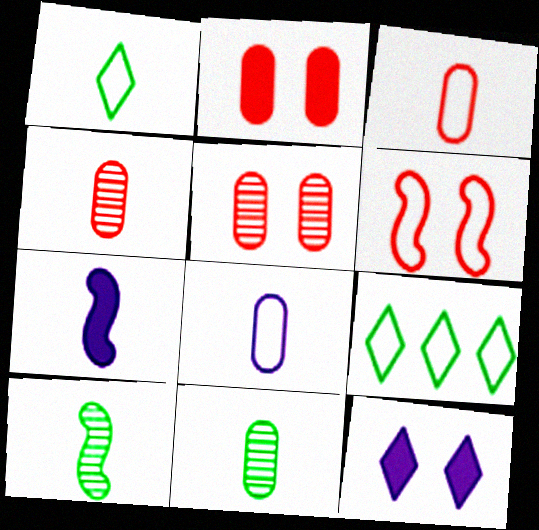[[1, 4, 7], 
[5, 7, 9], 
[6, 8, 9]]